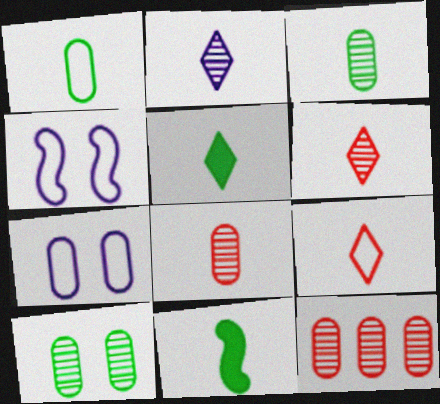[[2, 5, 9], 
[4, 5, 12]]